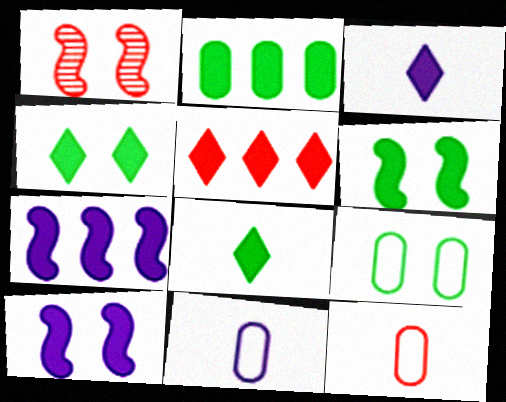[[1, 5, 12], 
[2, 5, 7], 
[2, 6, 8], 
[3, 4, 5]]